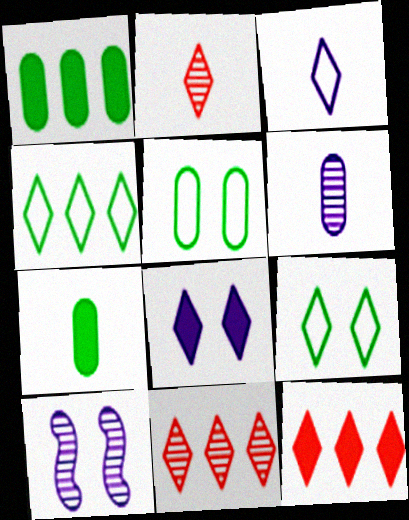[[2, 4, 8]]